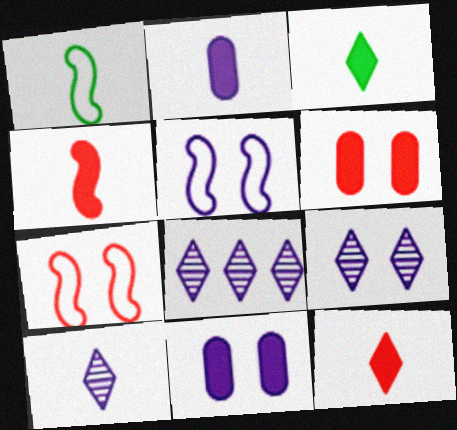[[1, 6, 8], 
[2, 3, 4], 
[2, 5, 8], 
[5, 9, 11], 
[8, 9, 10]]